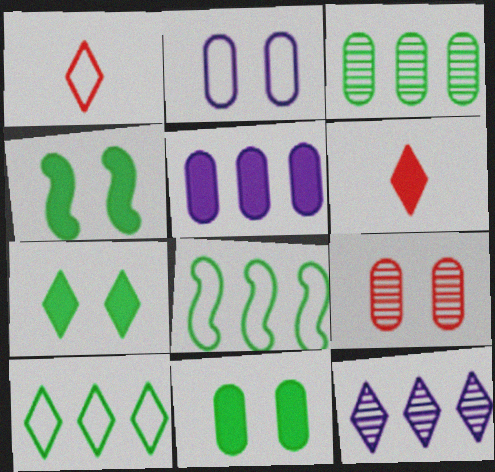[[1, 2, 8], 
[1, 7, 12], 
[2, 9, 11], 
[4, 5, 6], 
[4, 7, 11]]